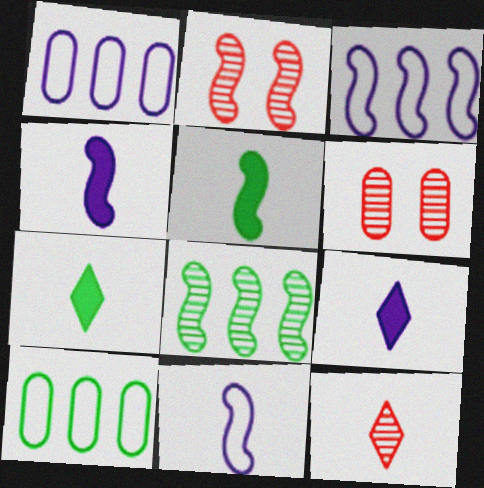[[1, 2, 7], 
[2, 3, 5], 
[2, 9, 10], 
[3, 6, 7]]